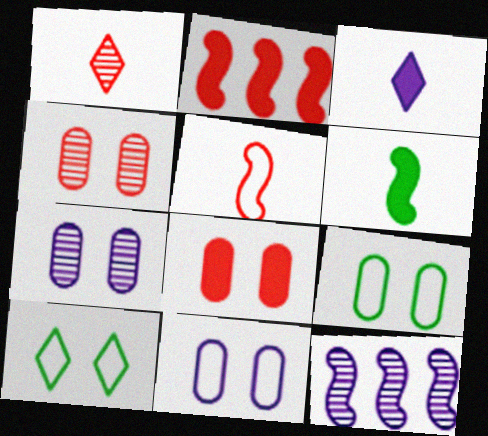[[3, 11, 12], 
[7, 8, 9]]